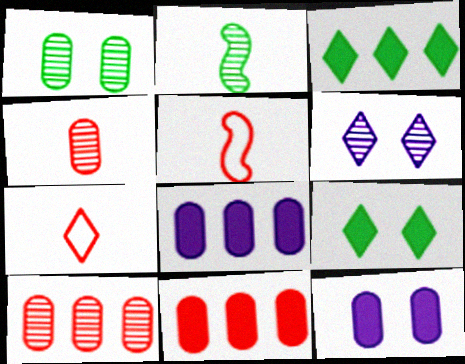[[2, 6, 10], 
[3, 6, 7]]